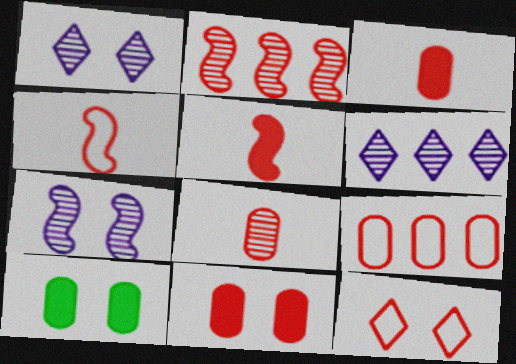[[2, 3, 12], 
[4, 6, 10], 
[4, 9, 12], 
[7, 10, 12], 
[8, 9, 11]]